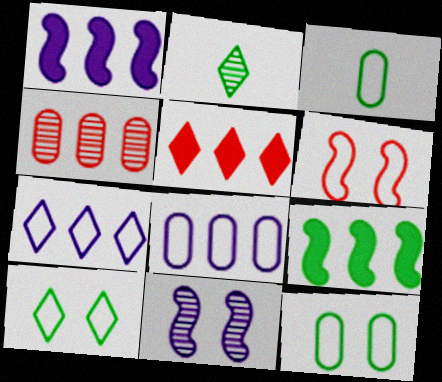[[2, 4, 11], 
[2, 9, 12], 
[3, 5, 11], 
[3, 6, 7], 
[4, 7, 9]]